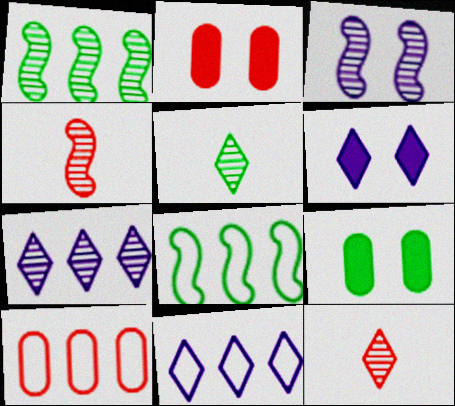[[1, 3, 4], 
[4, 9, 11], 
[5, 8, 9], 
[8, 10, 11]]